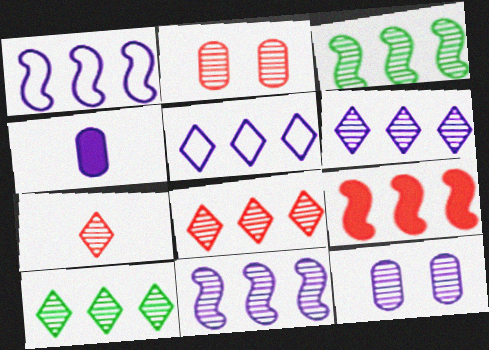[[1, 3, 9], 
[3, 7, 12], 
[6, 8, 10]]